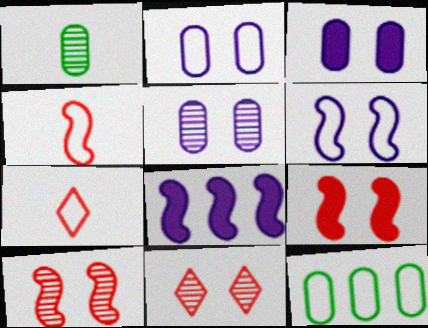[[2, 3, 5], 
[6, 7, 12]]